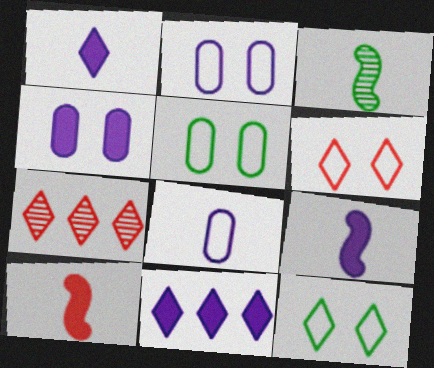[[1, 7, 12], 
[4, 9, 11], 
[5, 7, 9]]